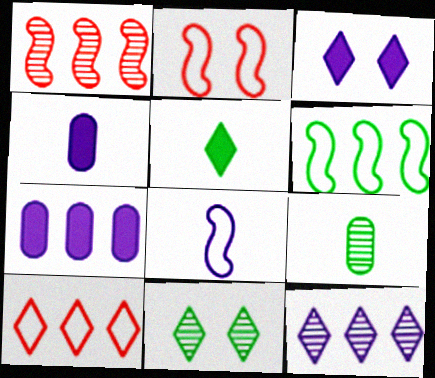[[2, 6, 8]]